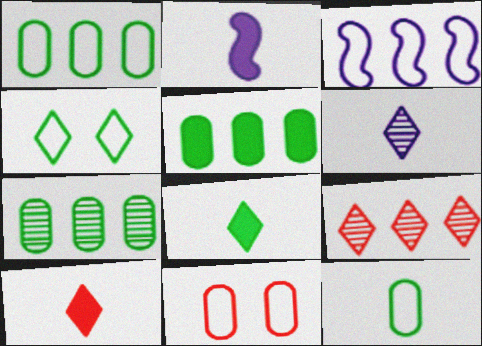[[1, 5, 7], 
[3, 5, 9]]